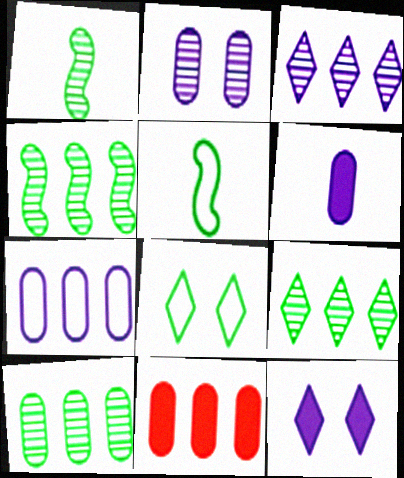[[2, 6, 7], 
[4, 9, 10], 
[7, 10, 11]]